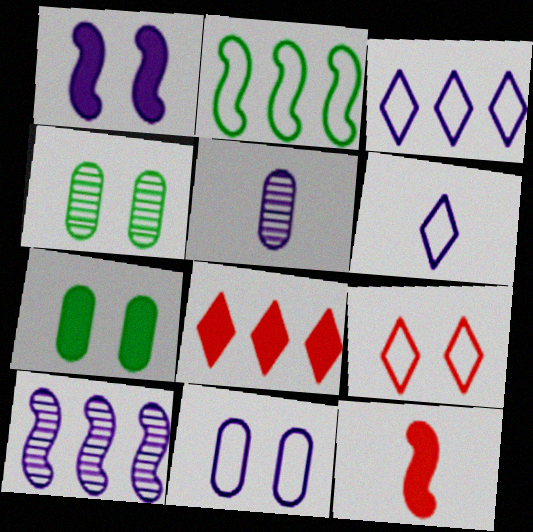[[1, 3, 5], 
[1, 4, 9], 
[3, 4, 12]]